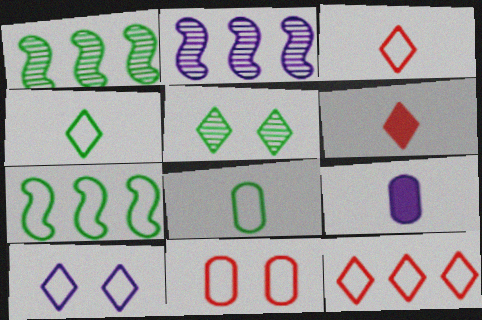[[2, 9, 10], 
[4, 10, 12]]